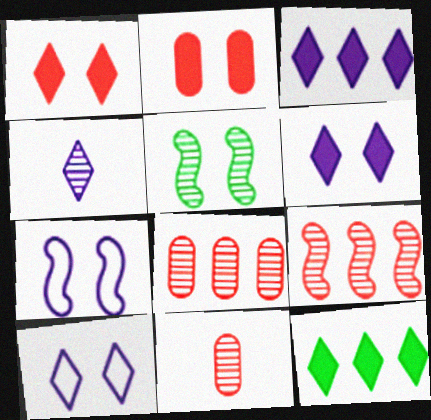[[2, 5, 10], 
[3, 4, 10], 
[4, 5, 8], 
[7, 11, 12]]